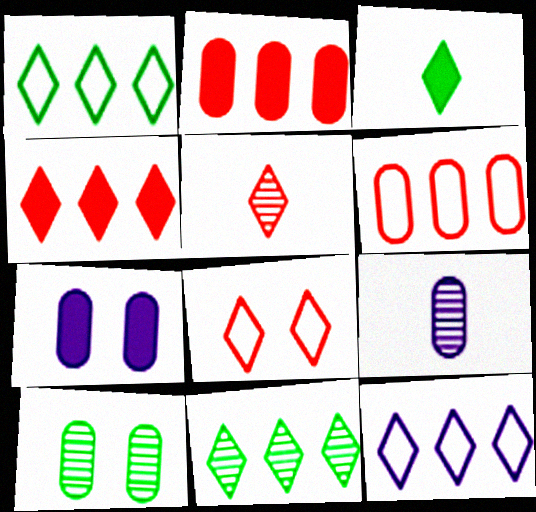[[4, 5, 8], 
[4, 11, 12]]